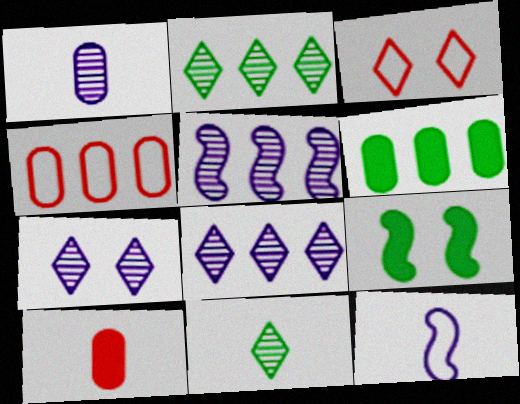[[1, 5, 7], 
[10, 11, 12]]